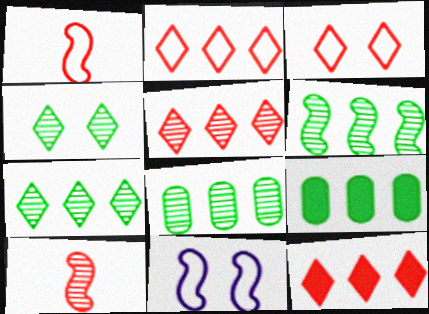[[2, 5, 12], 
[6, 7, 8]]